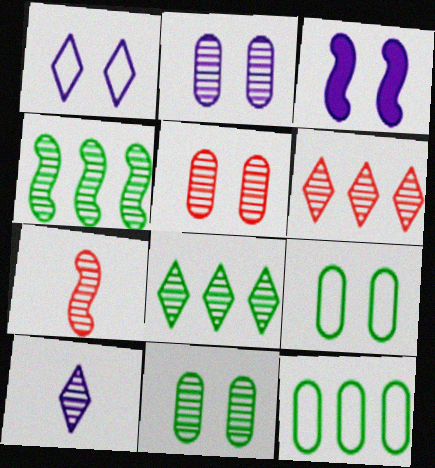[[1, 2, 3], 
[2, 5, 11], 
[2, 7, 8], 
[4, 5, 10], 
[5, 6, 7]]